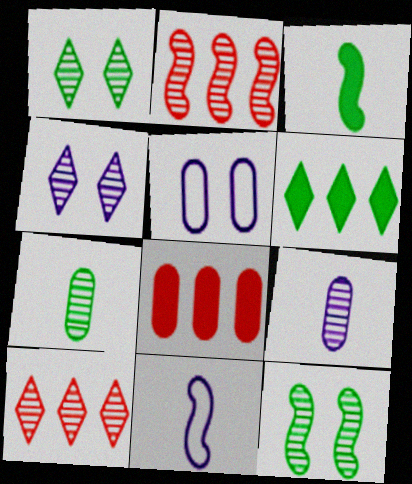[[1, 2, 9], 
[1, 8, 11], 
[2, 4, 7], 
[3, 5, 10], 
[5, 7, 8], 
[9, 10, 12]]